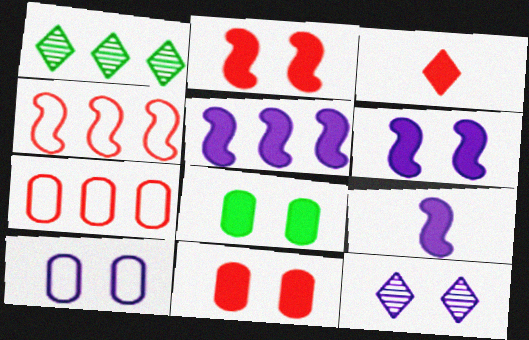[[1, 5, 7], 
[3, 5, 8], 
[5, 6, 9], 
[6, 10, 12]]